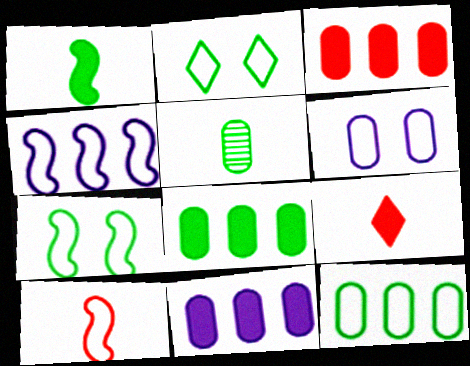[[3, 5, 6], 
[3, 8, 11], 
[4, 7, 10]]